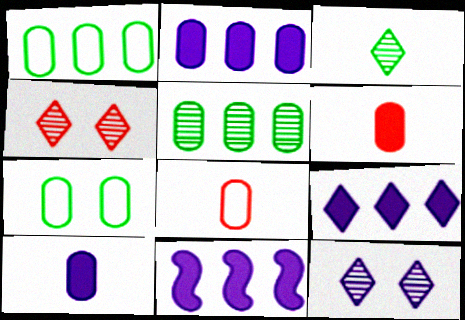[[2, 9, 11]]